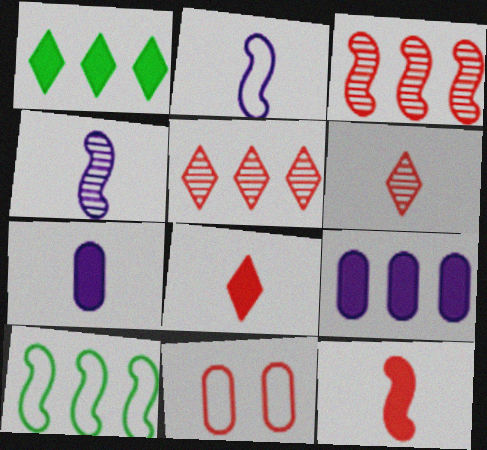[[1, 4, 11], 
[3, 8, 11], 
[5, 9, 10], 
[5, 11, 12]]